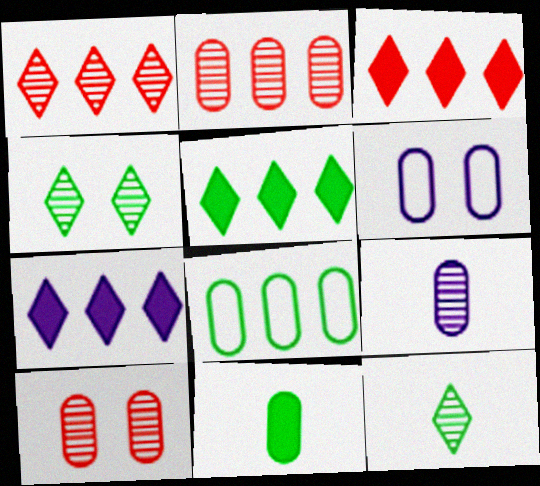[[2, 6, 11], 
[3, 5, 7]]